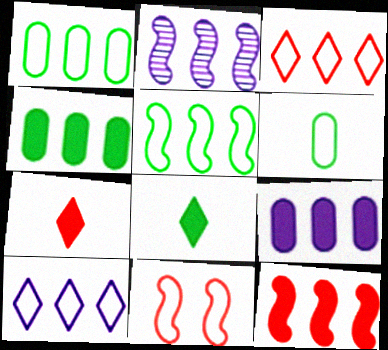[[2, 3, 4], 
[2, 5, 12], 
[2, 9, 10], 
[6, 10, 11]]